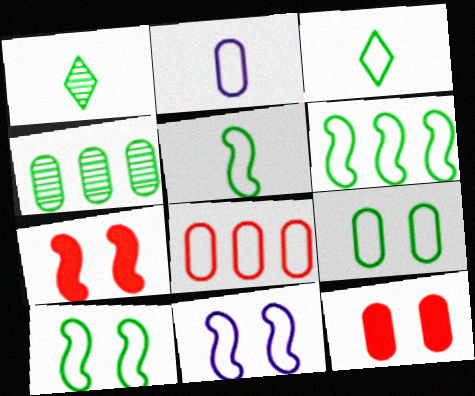[[2, 4, 12], 
[2, 8, 9], 
[3, 6, 9], 
[3, 8, 11], 
[5, 6, 10]]